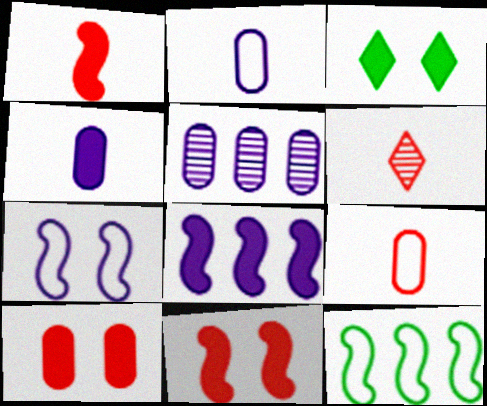[[1, 6, 9]]